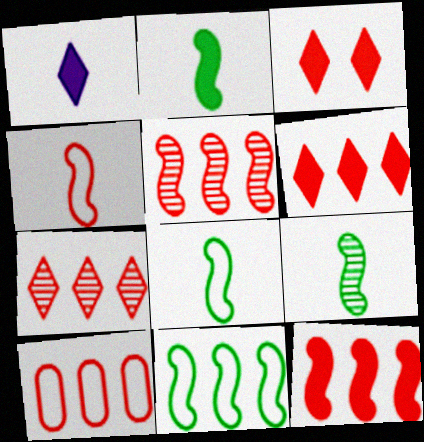[[2, 8, 9], 
[5, 6, 10], 
[7, 10, 12]]